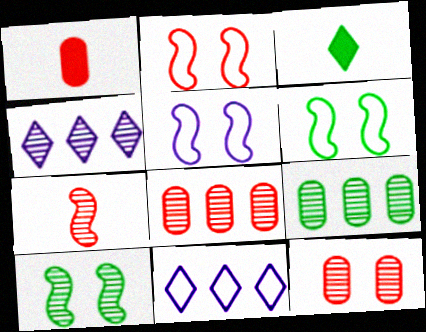[[1, 4, 6], 
[1, 10, 11], 
[2, 5, 6], 
[3, 5, 8], 
[3, 6, 9]]